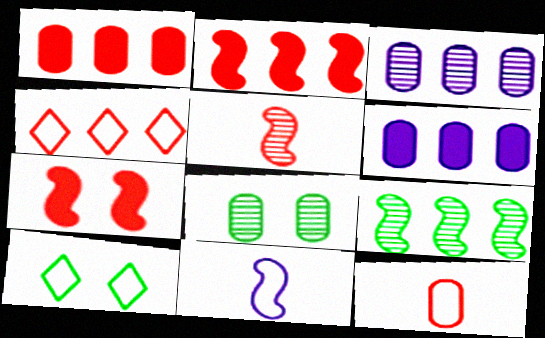[[4, 6, 9], 
[5, 6, 10], 
[6, 8, 12], 
[7, 9, 11]]